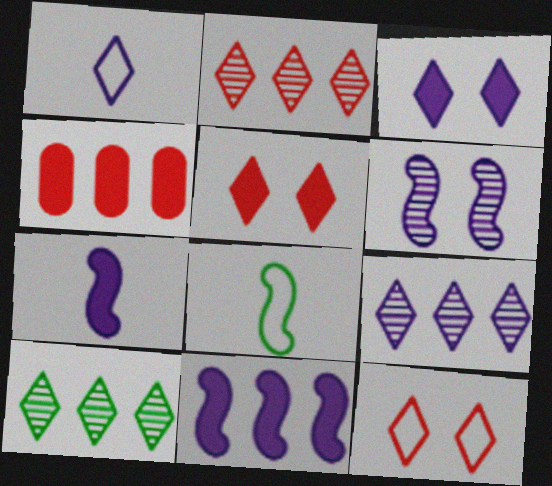[[1, 3, 9], 
[1, 5, 10], 
[2, 9, 10]]